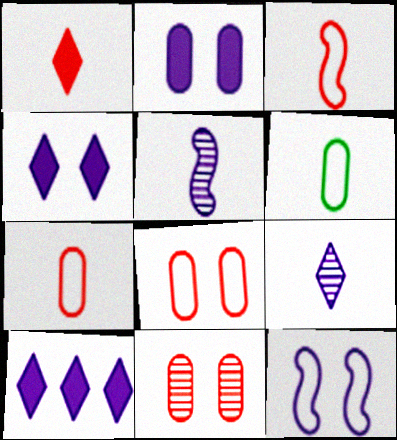[[1, 5, 6]]